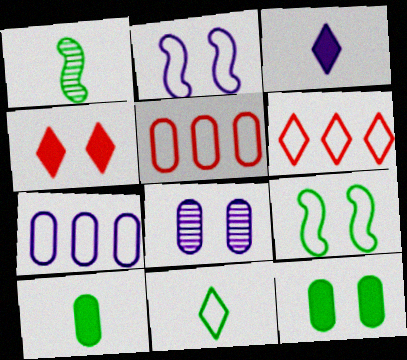[[1, 4, 7], 
[1, 10, 11], 
[2, 5, 11], 
[4, 8, 9], 
[5, 8, 10]]